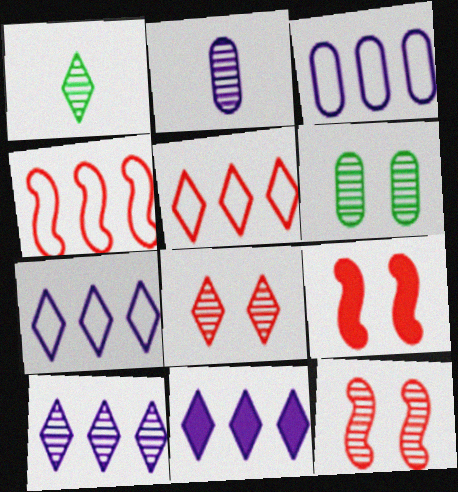[[1, 3, 9], 
[1, 8, 10], 
[7, 10, 11]]